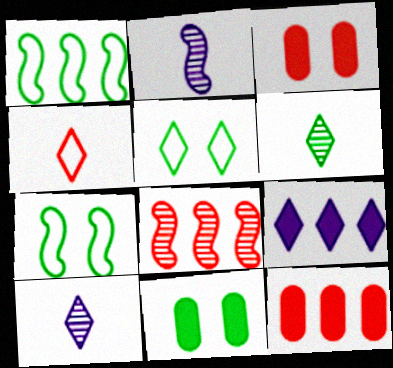[[1, 3, 10], 
[1, 6, 11], 
[2, 5, 12], 
[3, 4, 8], 
[7, 10, 12]]